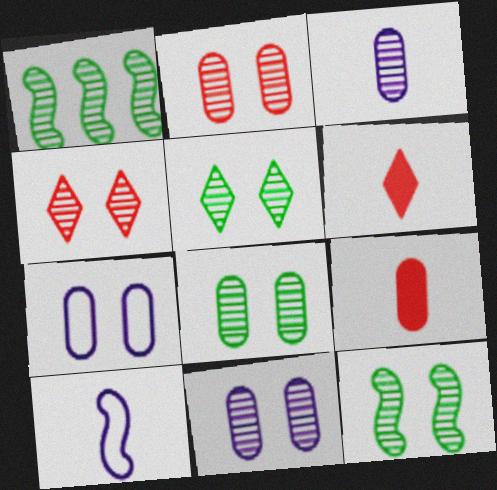[[1, 3, 4], 
[1, 6, 7], 
[2, 8, 11], 
[4, 11, 12], 
[5, 8, 12]]